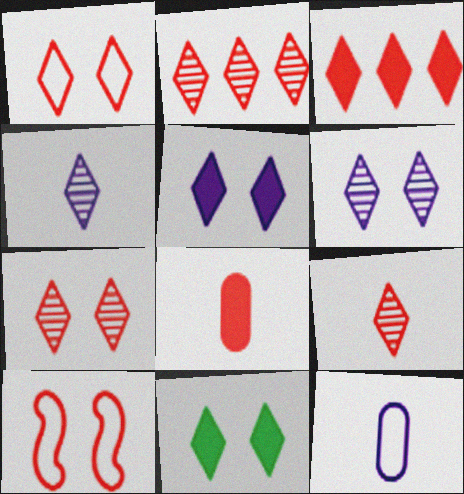[[1, 3, 9], 
[1, 6, 11], 
[2, 7, 9], 
[2, 8, 10]]